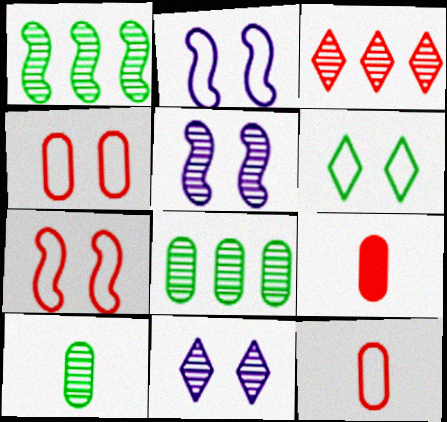[[2, 4, 6], 
[3, 5, 10], 
[3, 7, 9]]